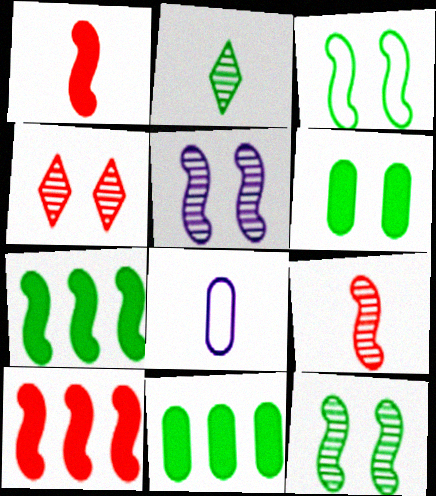[[1, 2, 8], 
[2, 3, 11], 
[4, 7, 8]]